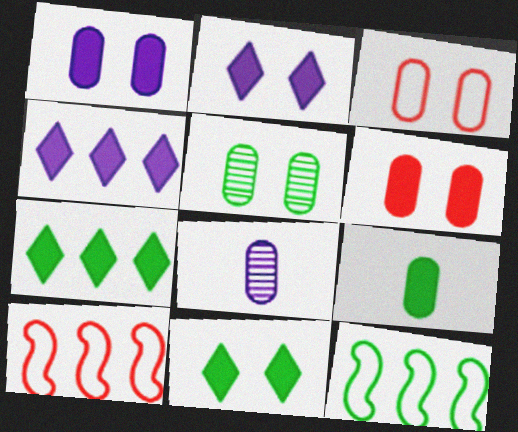[[1, 3, 5], 
[8, 10, 11]]